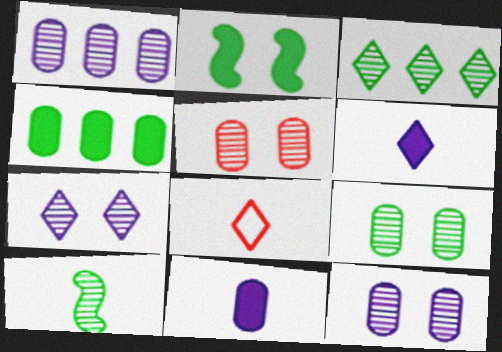[[1, 2, 8], 
[3, 9, 10], 
[5, 9, 12], 
[8, 10, 11]]